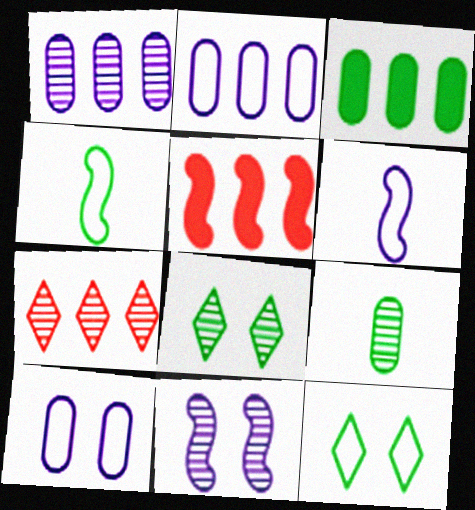[[3, 4, 8], 
[4, 5, 11], 
[7, 9, 11]]